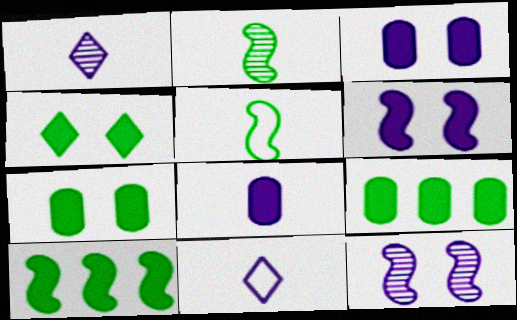[]